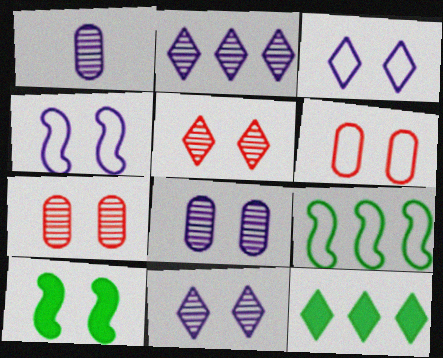[[3, 7, 10], 
[6, 10, 11]]